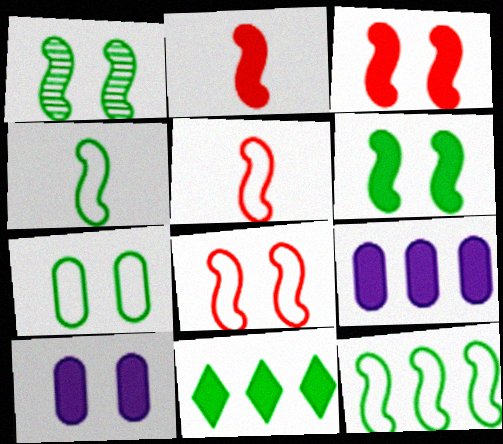[[2, 10, 11]]